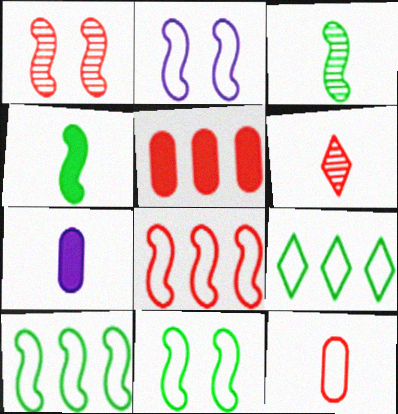[[1, 7, 9], 
[2, 9, 12]]